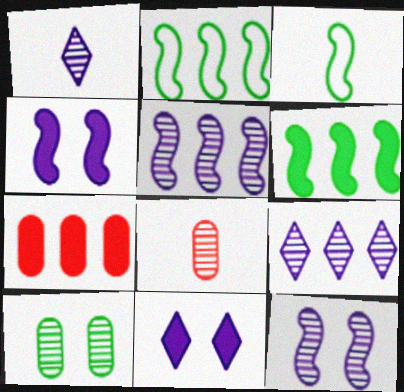[[2, 7, 9], 
[2, 8, 11]]